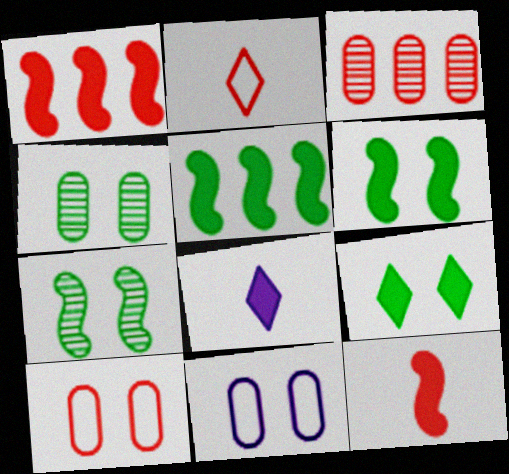[]